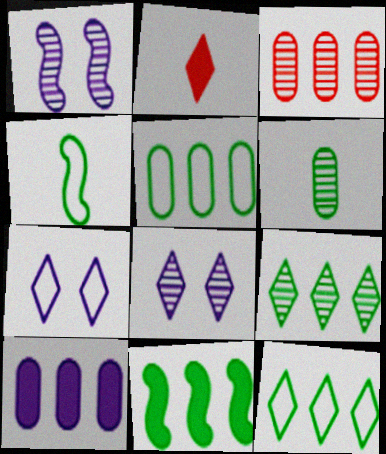[[1, 2, 5], 
[2, 7, 9], 
[2, 8, 12], 
[3, 5, 10], 
[5, 9, 11]]